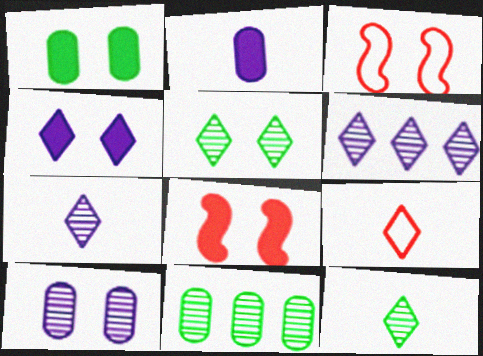[[1, 4, 8]]